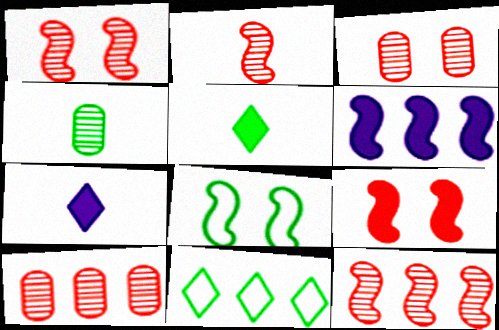[[1, 2, 12], 
[2, 6, 8], 
[6, 10, 11], 
[7, 8, 10]]